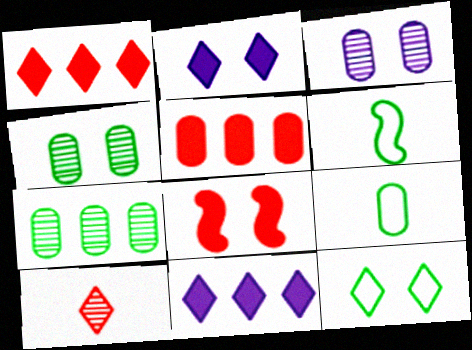[[1, 3, 6], 
[3, 5, 9], 
[3, 8, 12], 
[10, 11, 12]]